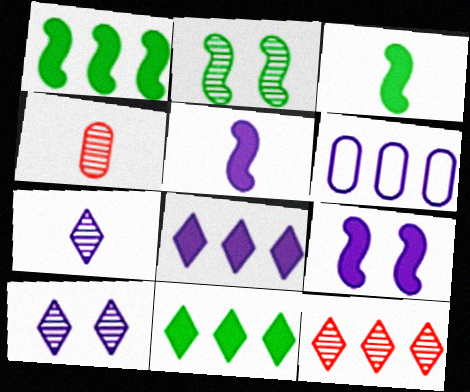[[1, 6, 12], 
[5, 6, 10], 
[6, 7, 9]]